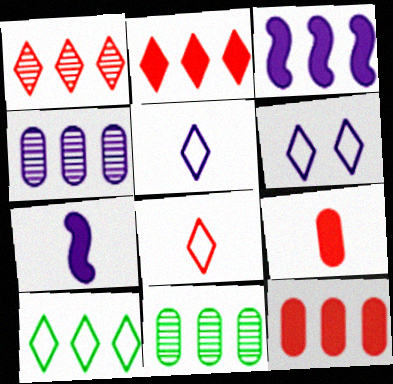[[4, 6, 7], 
[6, 8, 10]]